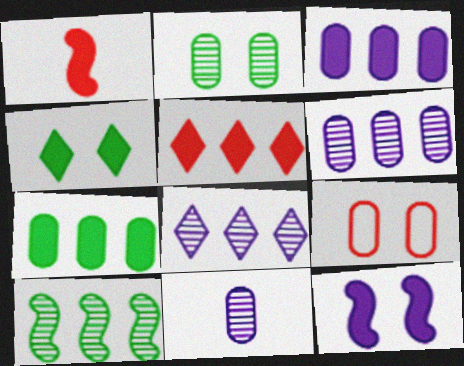[[1, 3, 4], 
[7, 9, 11]]